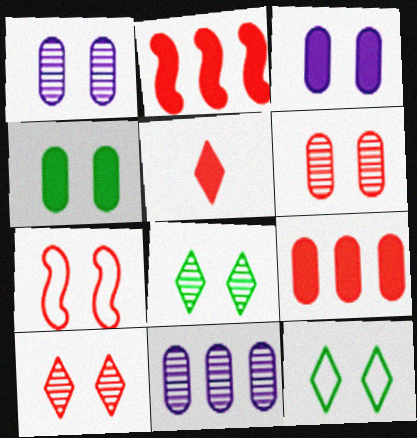[[3, 7, 8]]